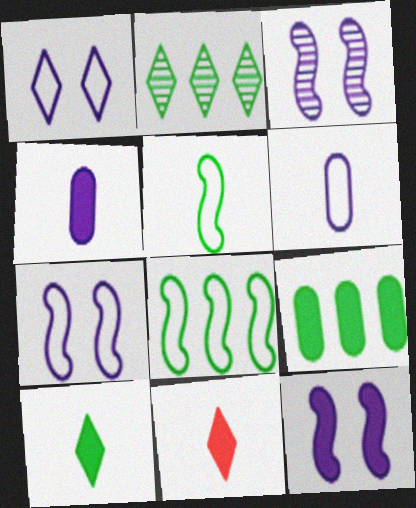[[1, 2, 11], 
[2, 8, 9], 
[3, 7, 12], 
[9, 11, 12]]